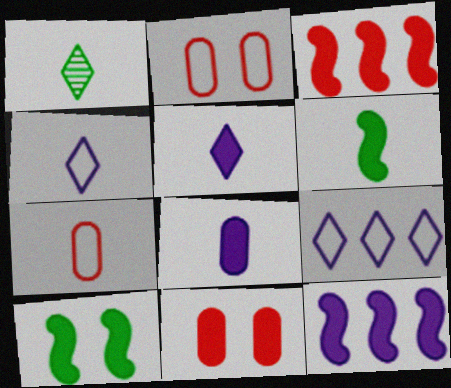[[1, 2, 12]]